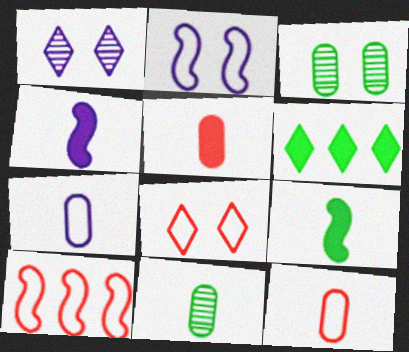[[5, 7, 11], 
[8, 10, 12]]